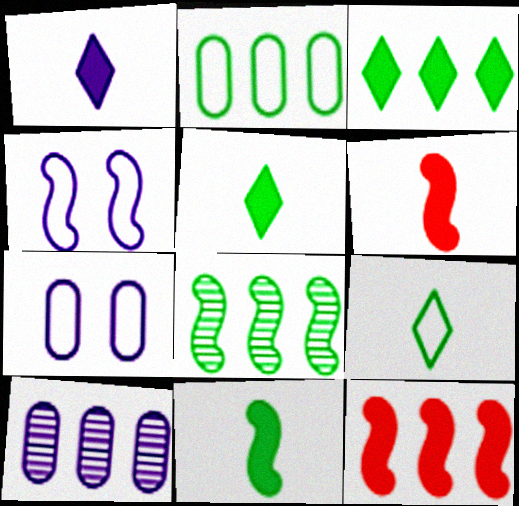[[1, 4, 10], 
[2, 3, 8], 
[4, 6, 8]]